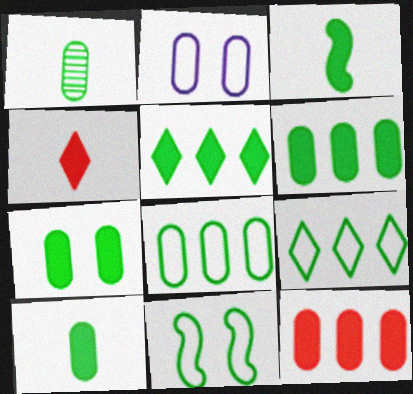[[1, 2, 12], 
[1, 5, 11], 
[1, 7, 8], 
[3, 5, 7], 
[6, 7, 10]]